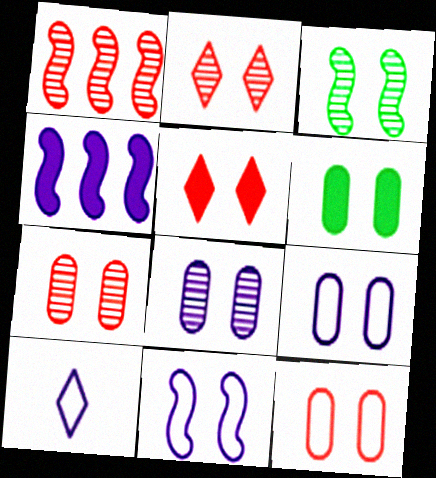[[1, 6, 10], 
[2, 3, 8], 
[2, 6, 11], 
[3, 5, 9], 
[4, 8, 10], 
[6, 7, 9], 
[6, 8, 12]]